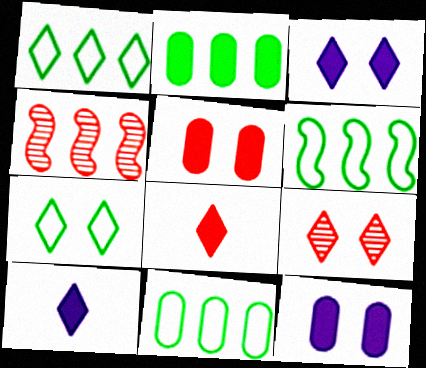[[1, 6, 11], 
[1, 9, 10], 
[3, 7, 9]]